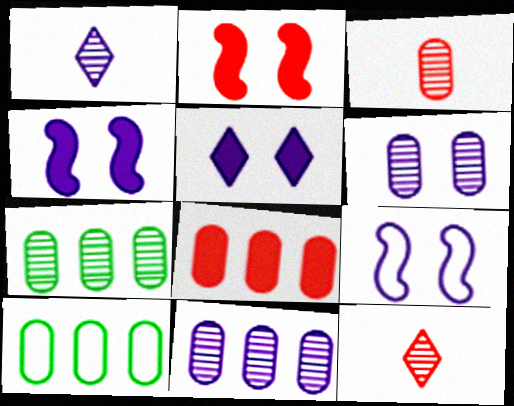[[1, 2, 10], 
[3, 6, 7], 
[4, 10, 12], 
[5, 6, 9], 
[8, 10, 11]]